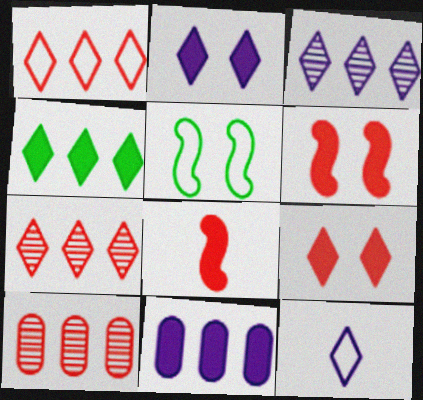[[1, 3, 4], 
[2, 3, 12]]